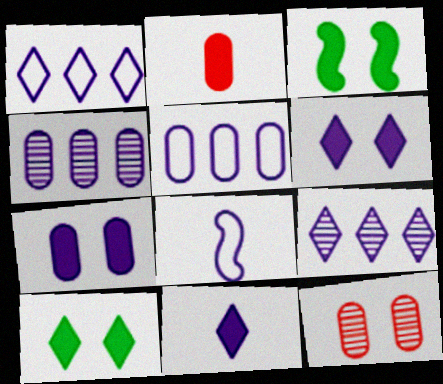[[4, 6, 8], 
[7, 8, 9]]